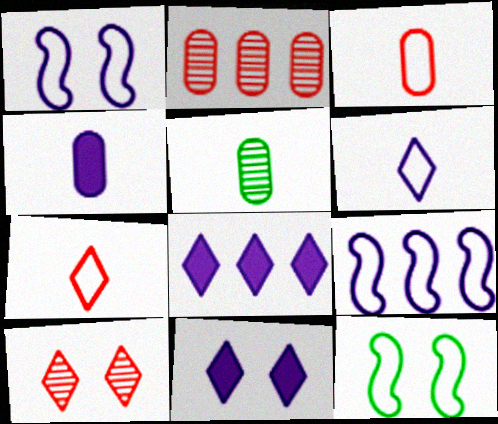[[3, 4, 5]]